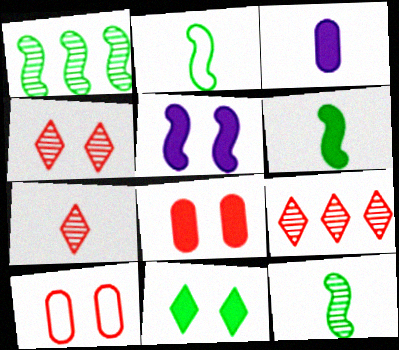[[2, 3, 7], 
[2, 6, 12], 
[4, 7, 9], 
[5, 8, 11]]